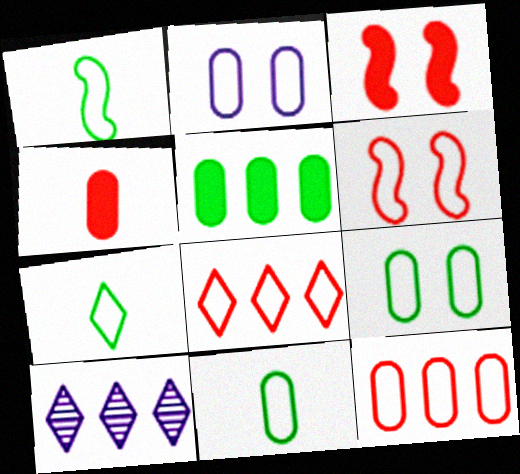[[1, 2, 8], 
[1, 7, 11], 
[2, 11, 12], 
[3, 10, 11]]